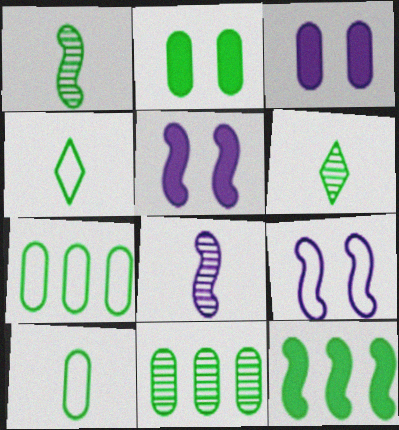[[2, 10, 11]]